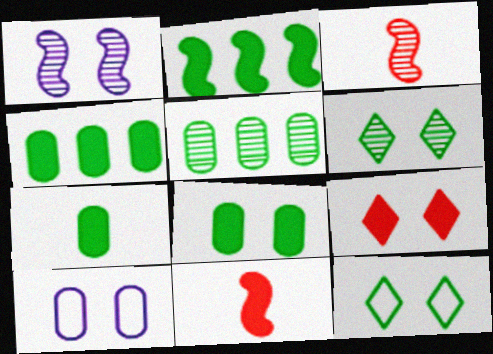[[4, 7, 8]]